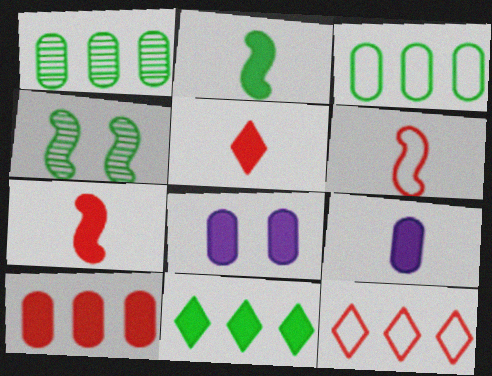[[2, 5, 9], 
[4, 9, 12], 
[7, 8, 11]]